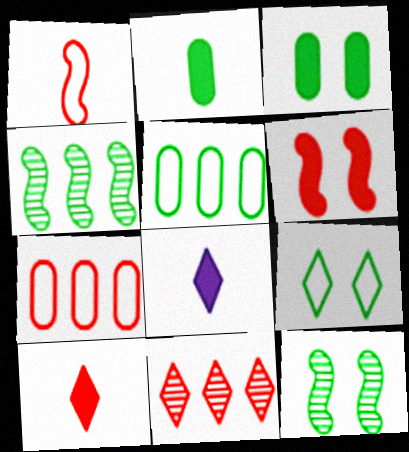[[2, 4, 9], 
[3, 9, 12], 
[7, 8, 12], 
[8, 9, 11]]